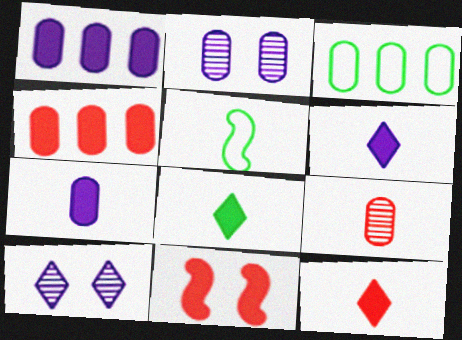[[1, 8, 11], 
[4, 5, 10], 
[4, 11, 12], 
[5, 6, 9], 
[6, 8, 12]]